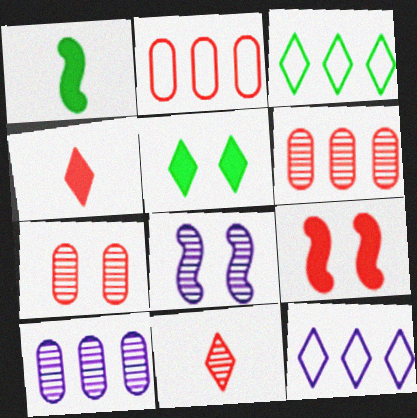[[1, 7, 12], 
[2, 9, 11], 
[5, 11, 12]]